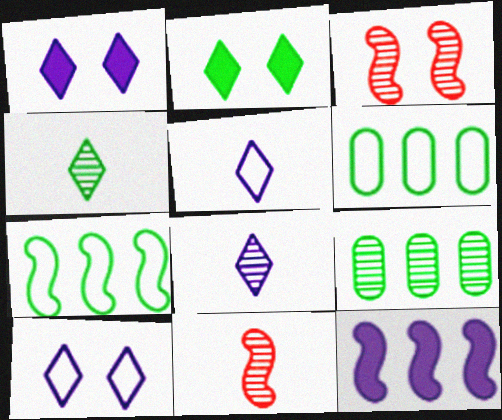[[1, 6, 11], 
[3, 8, 9]]